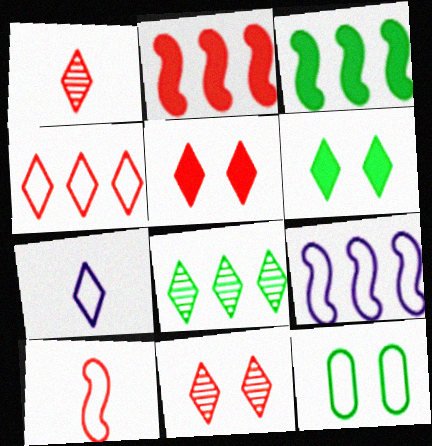[[1, 4, 5], 
[5, 7, 8]]